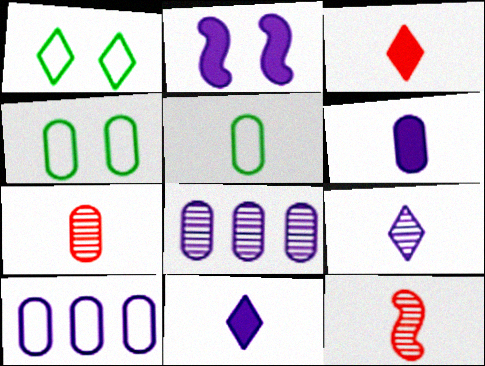[[2, 9, 10], 
[5, 6, 7], 
[5, 11, 12]]